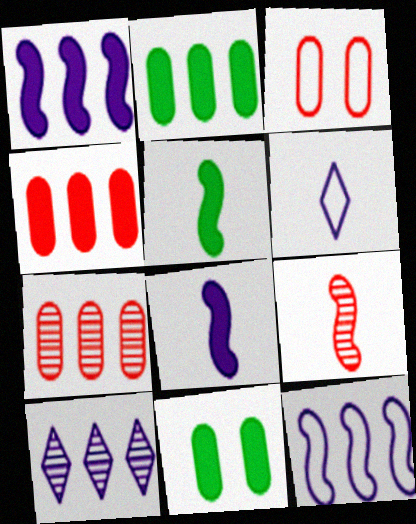[[3, 5, 10]]